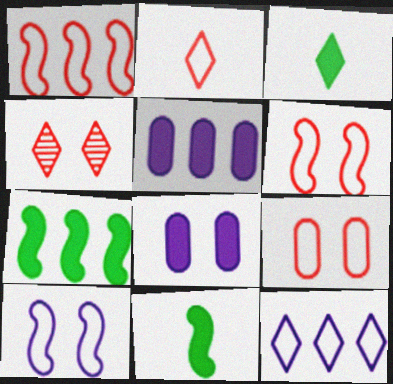[[1, 2, 9], 
[3, 4, 12]]